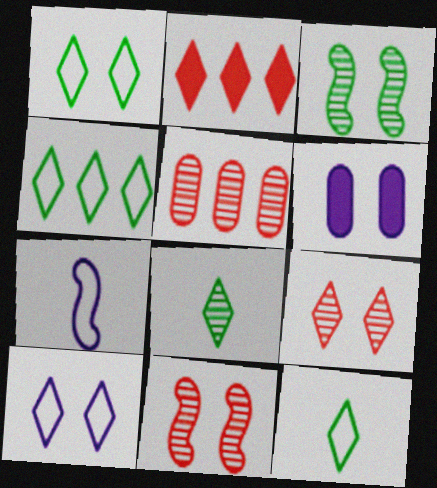[[1, 4, 12], 
[1, 6, 11], 
[2, 8, 10]]